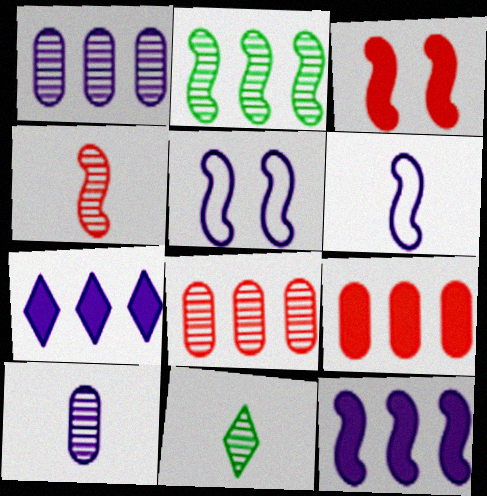[[2, 3, 6], 
[4, 10, 11], 
[5, 7, 10], 
[5, 9, 11]]